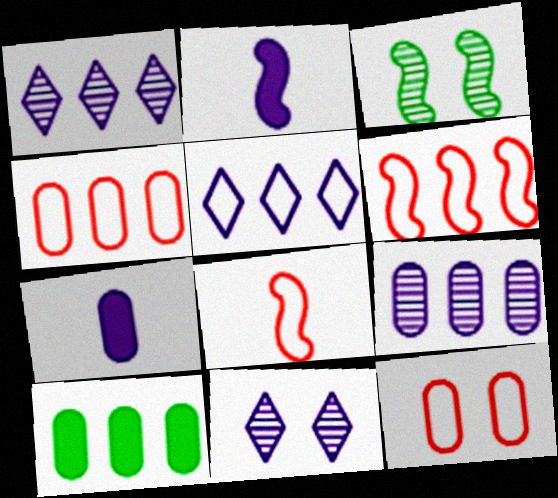[[1, 6, 10], 
[2, 3, 6], 
[4, 9, 10], 
[8, 10, 11]]